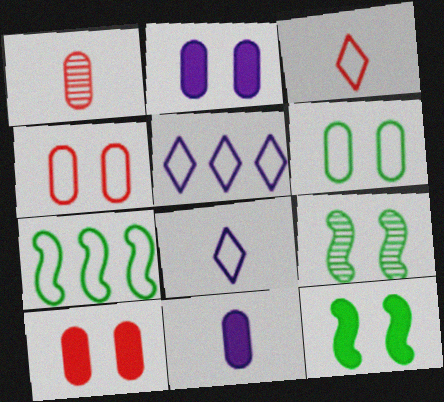[[1, 5, 12], 
[4, 7, 8]]